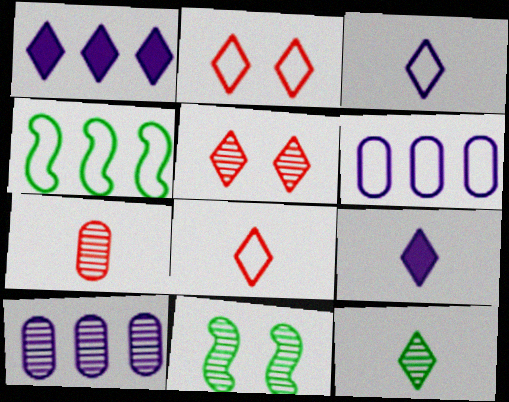[[1, 2, 12], 
[8, 9, 12]]